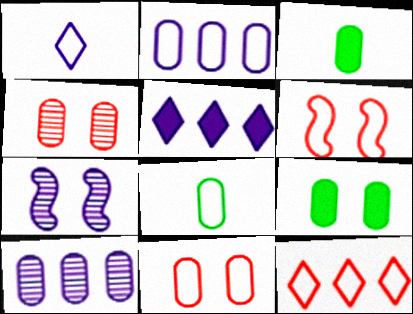[[2, 3, 4], 
[2, 8, 11], 
[3, 7, 12], 
[3, 10, 11]]